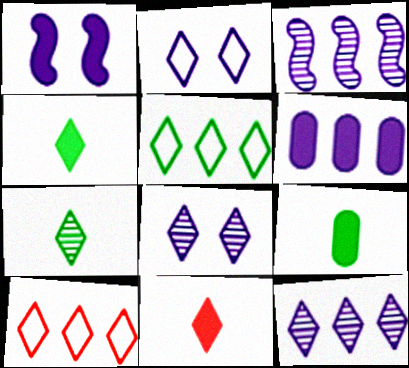[[4, 8, 10], 
[5, 8, 11]]